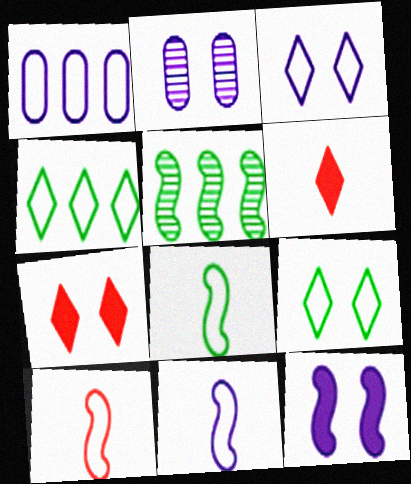[[1, 3, 11], 
[1, 9, 10], 
[2, 3, 12], 
[5, 10, 12], 
[8, 10, 11]]